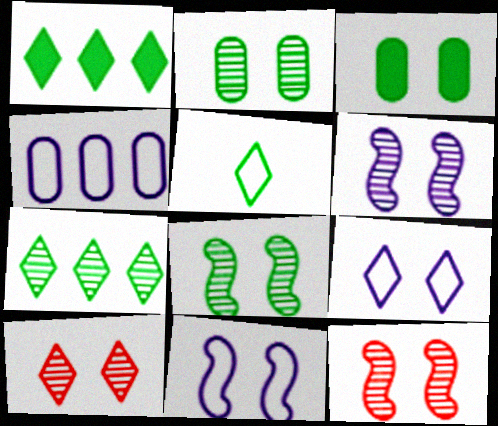[[2, 6, 10], 
[3, 9, 12], 
[3, 10, 11], 
[6, 8, 12]]